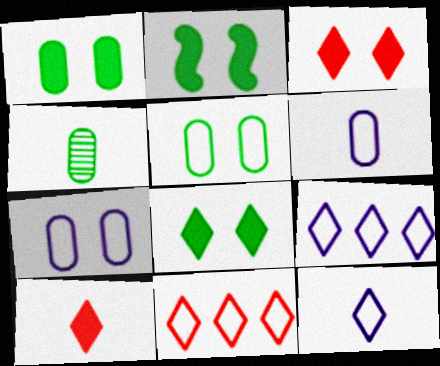[[1, 2, 8]]